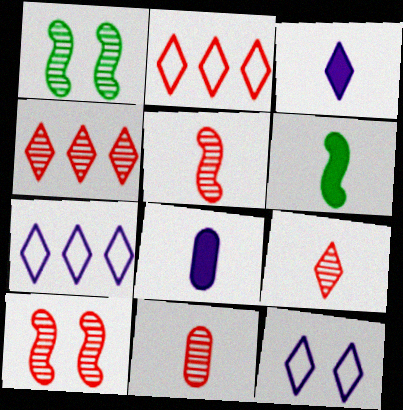[[1, 2, 8], 
[4, 10, 11], 
[5, 9, 11]]